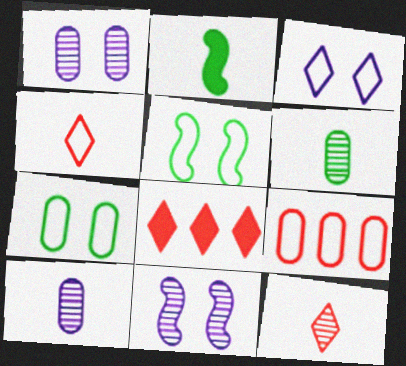[[2, 4, 10], 
[5, 8, 10]]